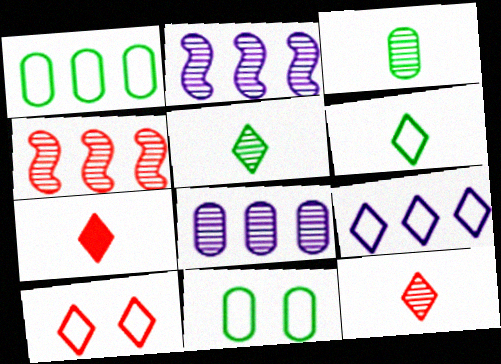[[2, 7, 11], 
[6, 9, 10]]